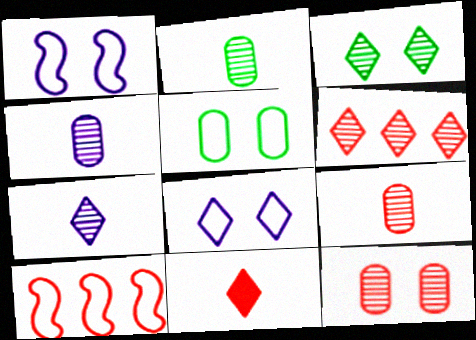[[2, 4, 9], 
[3, 6, 7], 
[10, 11, 12]]